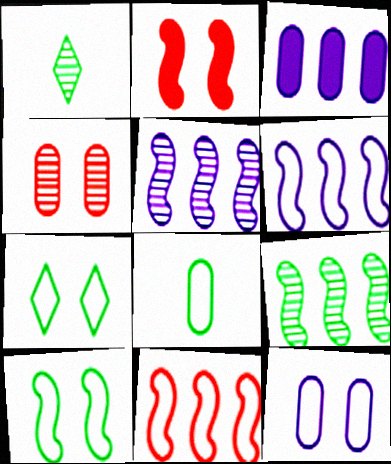[[1, 4, 5], 
[3, 4, 8]]